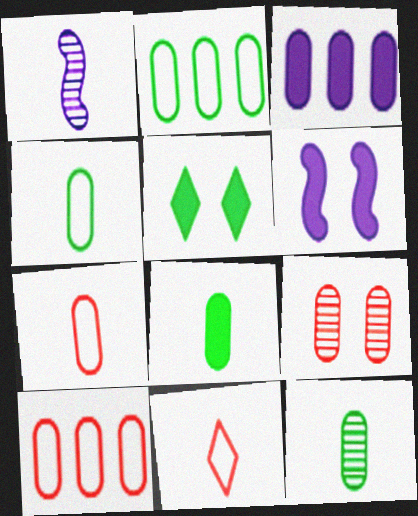[[1, 5, 10], 
[1, 8, 11], 
[3, 4, 9], 
[4, 8, 12]]